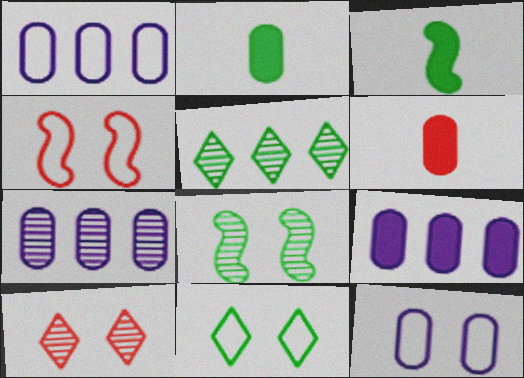[[1, 3, 10], 
[1, 7, 9], 
[4, 11, 12]]